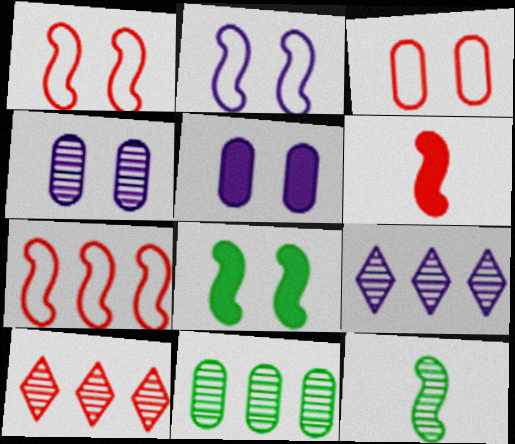[[3, 6, 10], 
[4, 10, 12]]